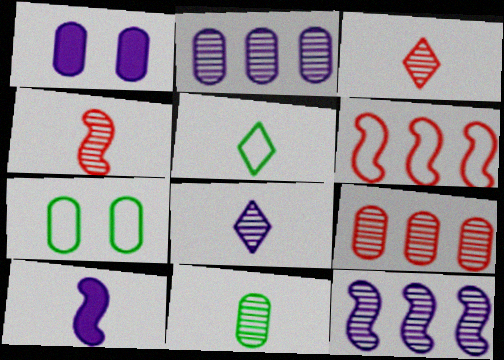[[4, 8, 11]]